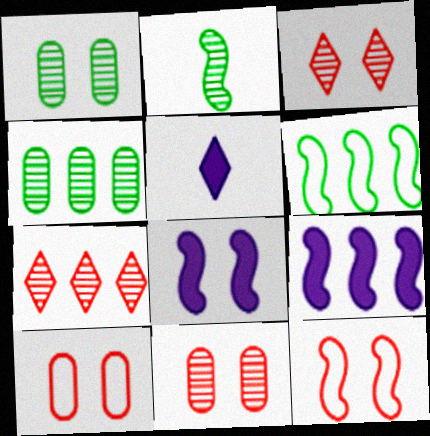[[2, 9, 12], 
[4, 5, 12], 
[5, 6, 11]]